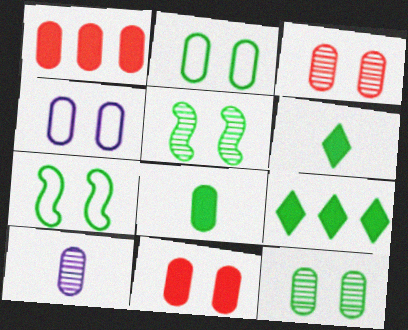[[1, 2, 10], 
[4, 11, 12]]